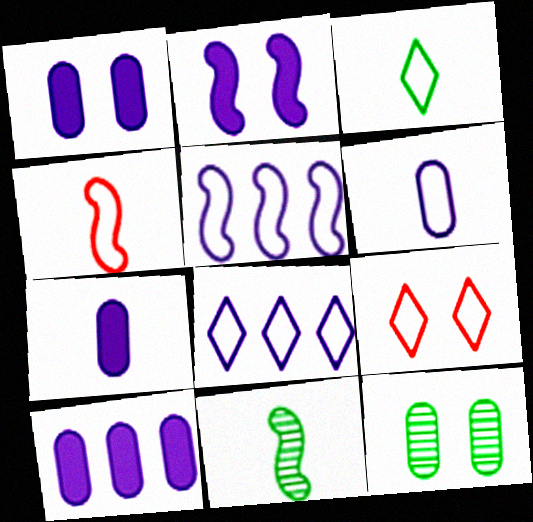[[1, 7, 10], 
[2, 9, 12], 
[3, 4, 6], 
[3, 8, 9], 
[9, 10, 11]]